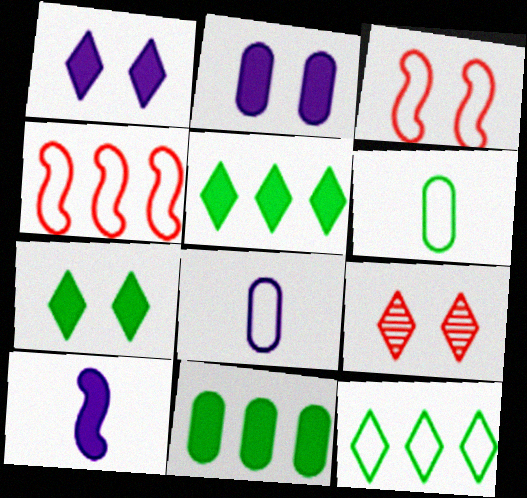[[3, 8, 12]]